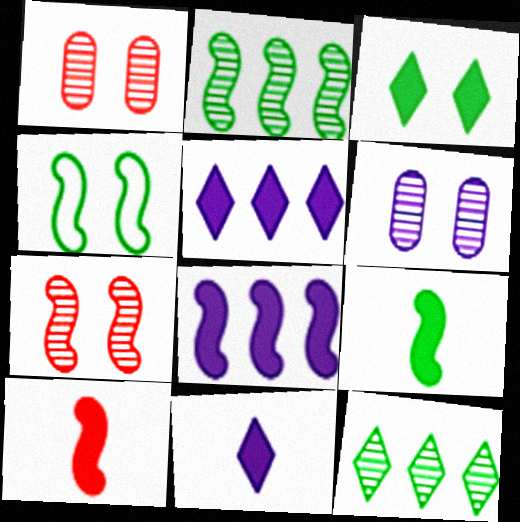[[2, 4, 9]]